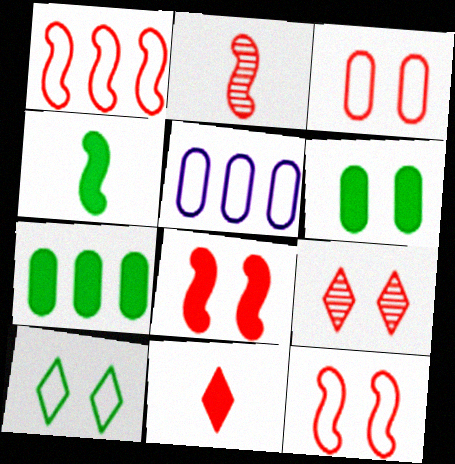[[1, 2, 8], 
[3, 8, 9], 
[4, 5, 9]]